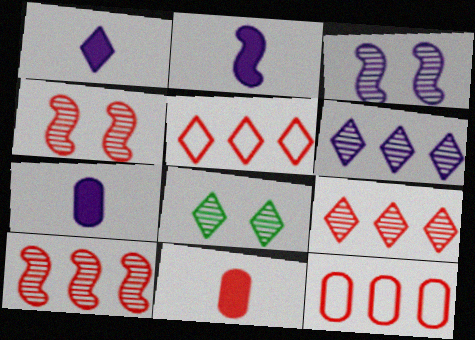[[1, 2, 7], 
[1, 5, 8], 
[2, 8, 12], 
[4, 5, 11]]